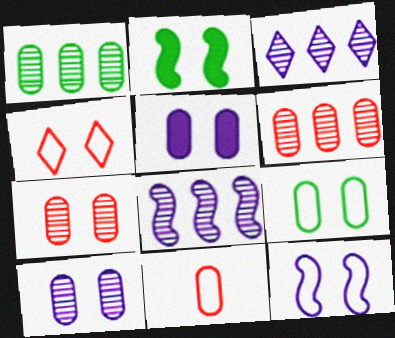[[1, 5, 11], 
[2, 3, 11], 
[2, 4, 10], 
[4, 9, 12], 
[5, 7, 9]]